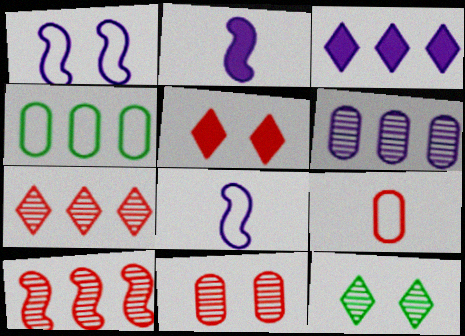[[3, 4, 10], 
[5, 9, 10]]